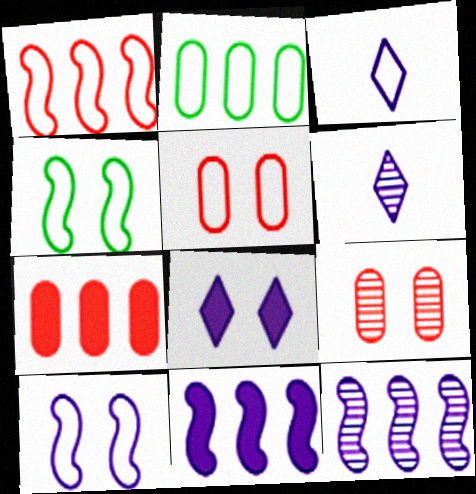[[4, 6, 7], 
[4, 8, 9]]